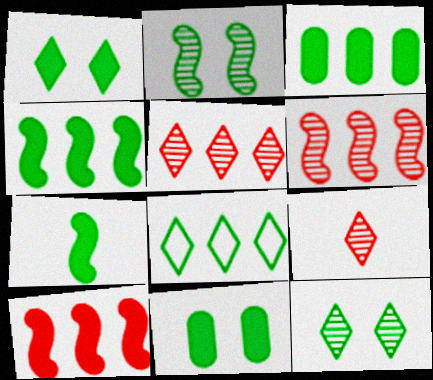[[1, 3, 7]]